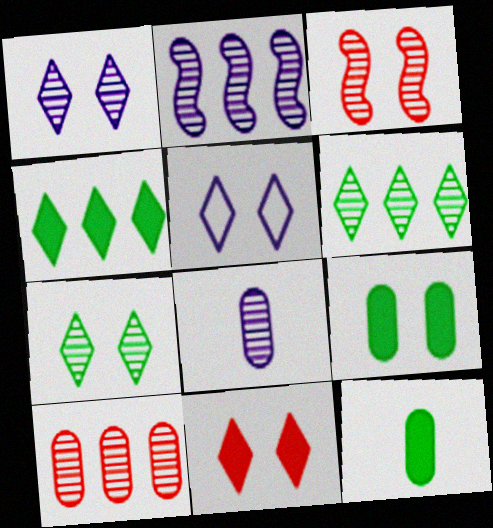[[1, 2, 8], 
[2, 6, 10], 
[3, 5, 9], 
[3, 6, 8], 
[5, 7, 11]]